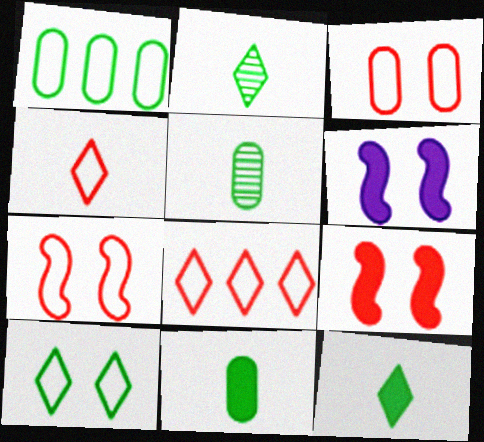[[5, 6, 8]]